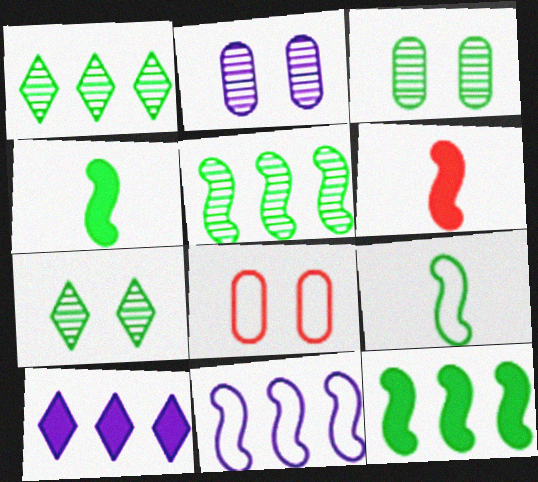[]